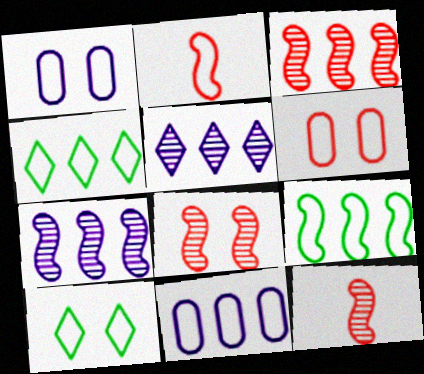[[1, 2, 4], 
[2, 10, 11], 
[3, 8, 12]]